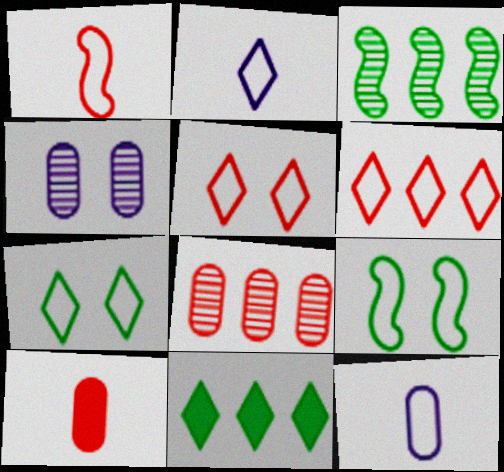[[1, 4, 11], 
[2, 6, 7], 
[6, 9, 12]]